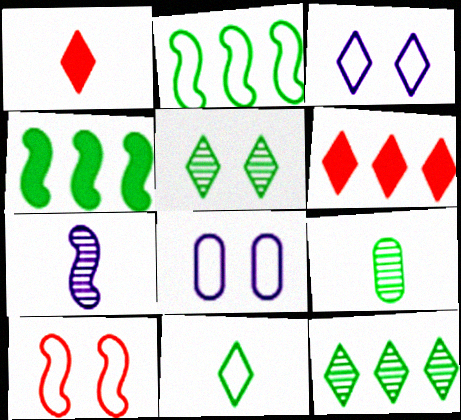[[1, 3, 12], 
[4, 7, 10]]